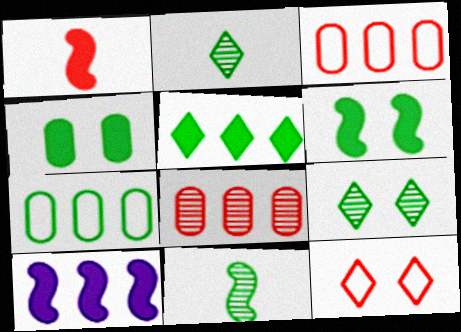[[1, 6, 10], 
[1, 8, 12], 
[2, 6, 7]]